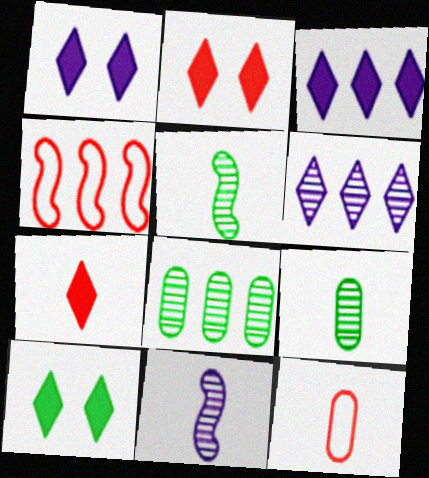[[1, 2, 10], 
[1, 4, 9], 
[3, 4, 8], 
[3, 7, 10]]